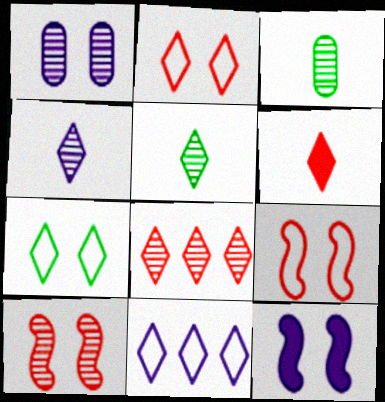[[2, 6, 8]]